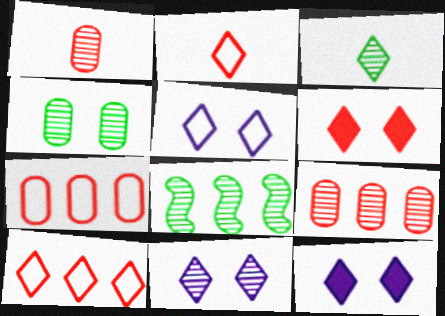[[1, 8, 11], 
[3, 4, 8], 
[3, 10, 12], 
[5, 11, 12]]